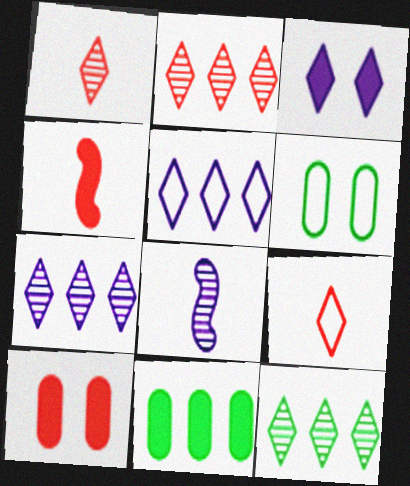[[2, 7, 12], 
[3, 4, 11], 
[3, 9, 12], 
[4, 6, 7]]